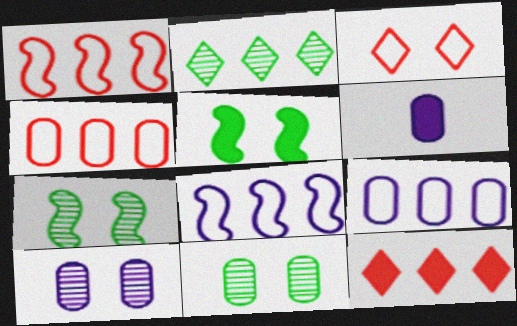[[3, 5, 10], 
[4, 6, 11], 
[5, 6, 12], 
[6, 9, 10]]